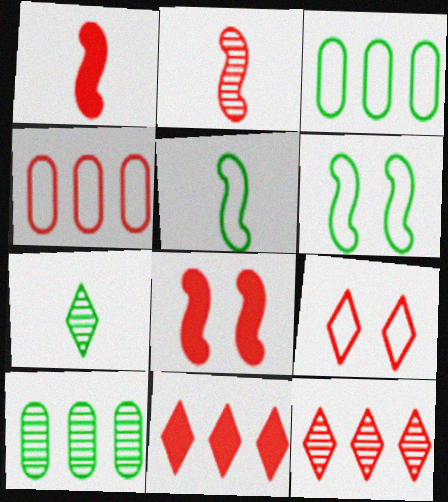[]